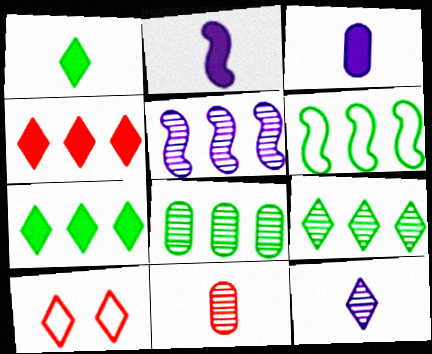[[2, 8, 10], 
[6, 7, 8], 
[7, 10, 12]]